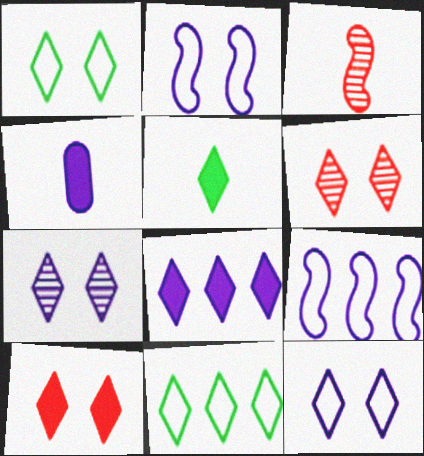[[1, 7, 10], 
[4, 7, 9], 
[5, 8, 10]]